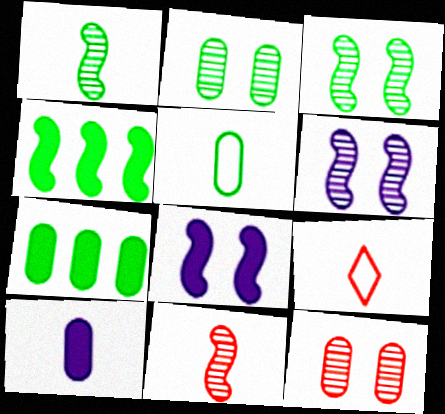[[1, 9, 10], 
[2, 5, 7], 
[6, 7, 9]]